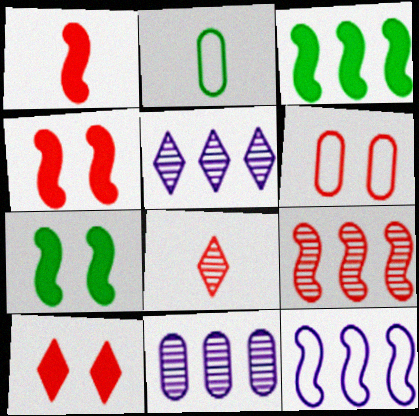[[2, 4, 5], 
[3, 9, 12]]